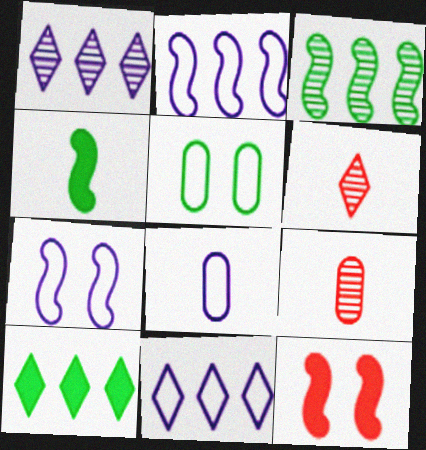[[4, 6, 8], 
[7, 8, 11], 
[7, 9, 10]]